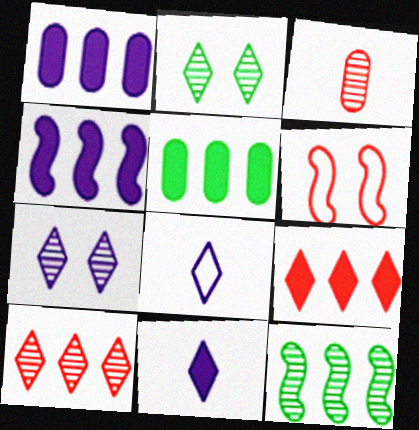[[2, 8, 9], 
[3, 6, 9], 
[3, 7, 12], 
[4, 5, 9]]